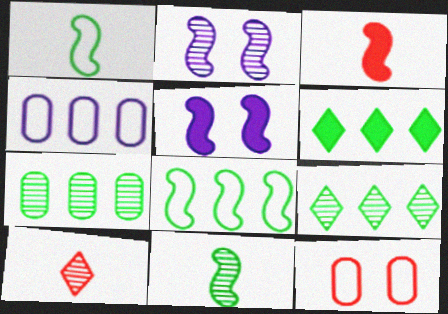[[2, 3, 8], 
[2, 7, 10], 
[6, 7, 8]]